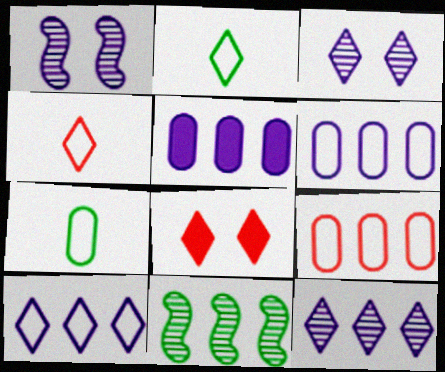[[2, 8, 12]]